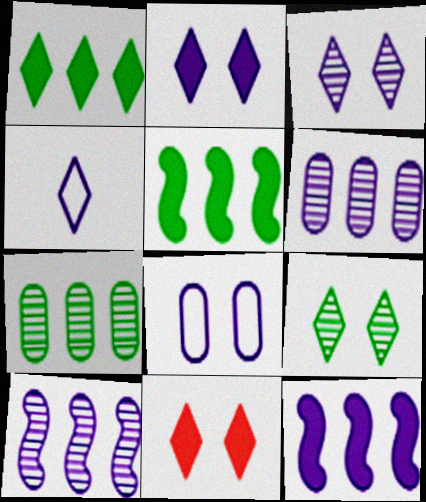[]